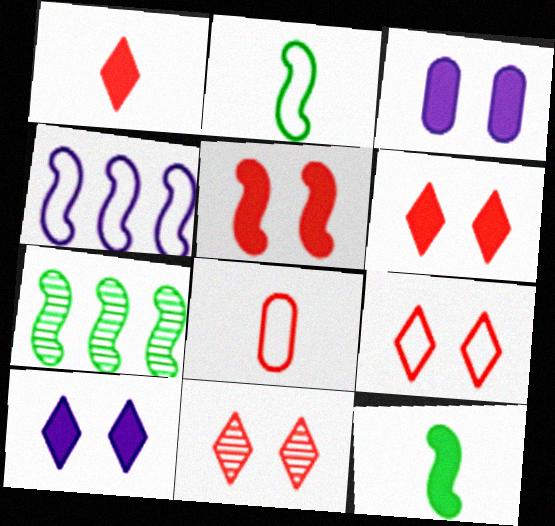[[6, 9, 11], 
[7, 8, 10]]